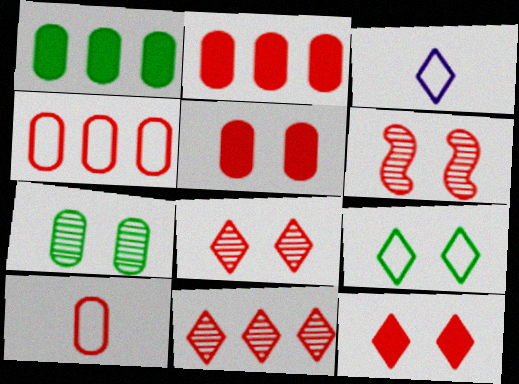[[1, 3, 6]]